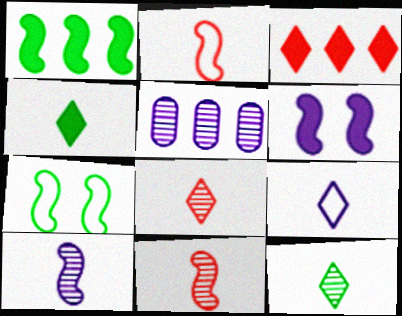[[4, 8, 9], 
[5, 6, 9]]